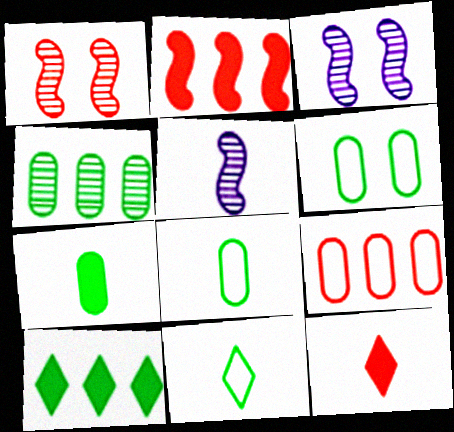[[1, 9, 12], 
[4, 6, 7], 
[5, 8, 12]]